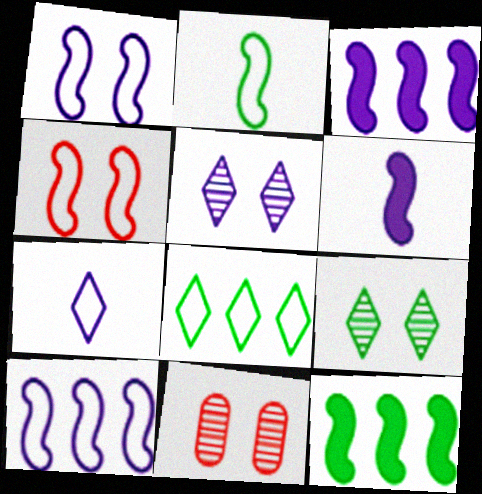[[2, 4, 10], 
[6, 8, 11], 
[7, 11, 12]]